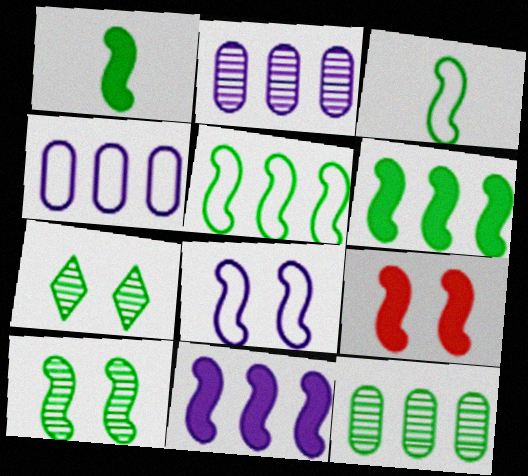[[1, 5, 10], 
[1, 9, 11], 
[3, 6, 10], 
[8, 9, 10]]